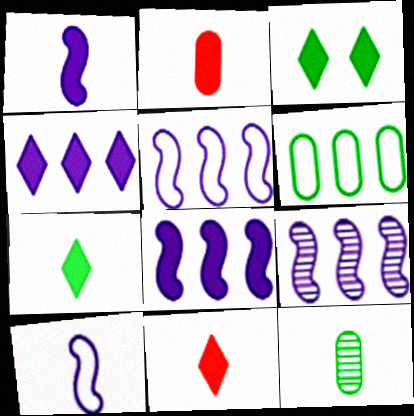[[1, 2, 7], 
[2, 3, 8], 
[3, 4, 11], 
[5, 8, 9], 
[10, 11, 12]]